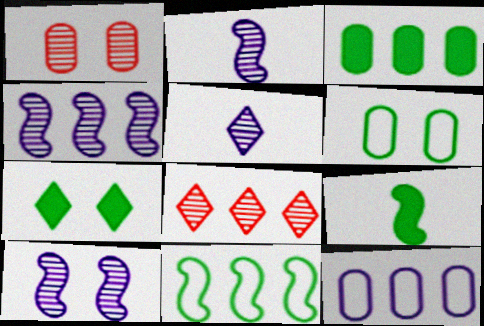[[2, 4, 10], 
[3, 7, 9]]